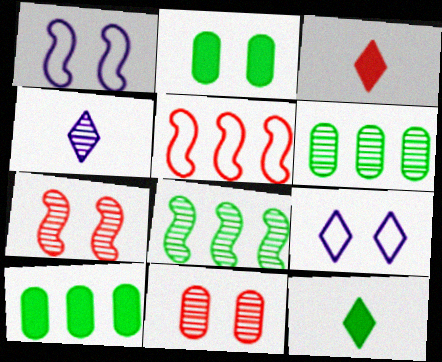[[1, 3, 6], 
[2, 4, 5], 
[2, 7, 9], 
[3, 5, 11], 
[4, 6, 7], 
[4, 8, 11]]